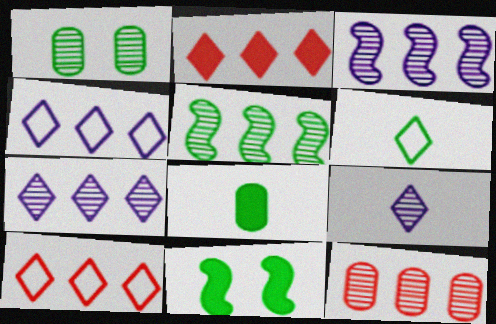[[5, 7, 12]]